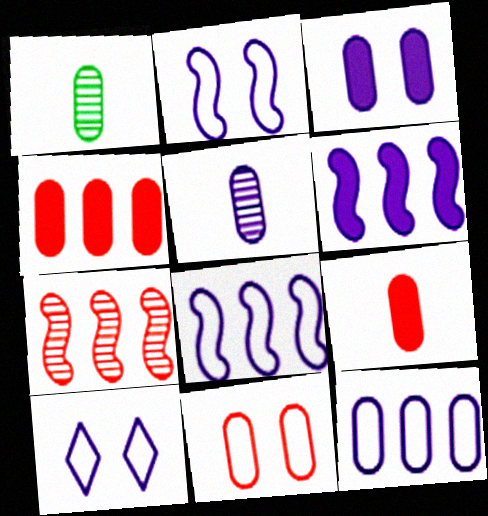[[3, 5, 12], 
[5, 6, 10]]